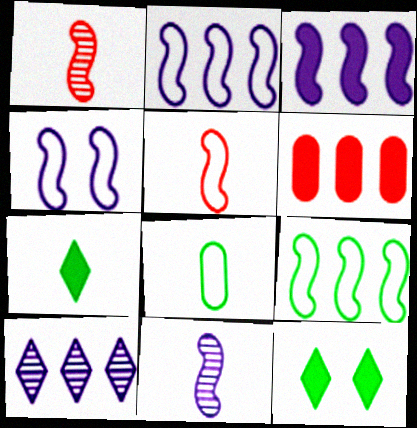[[3, 4, 11], 
[4, 5, 9], 
[6, 9, 10]]